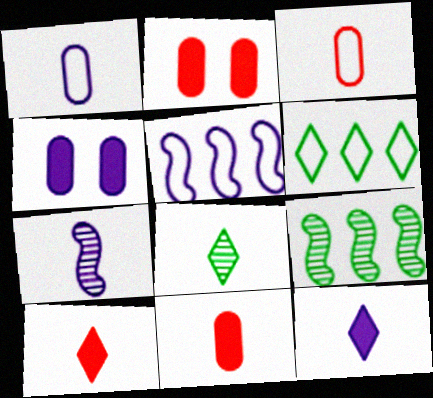[[1, 7, 12], 
[2, 5, 8], 
[2, 6, 7]]